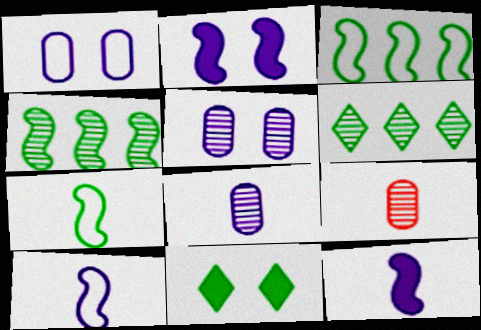[]